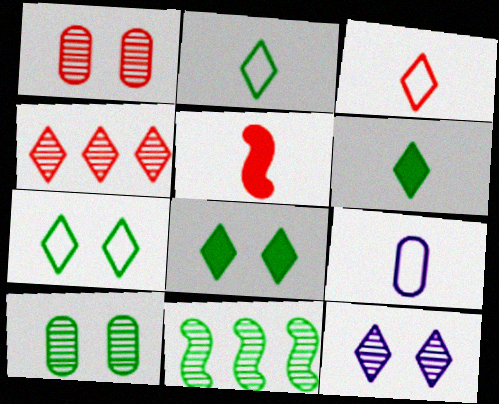[]